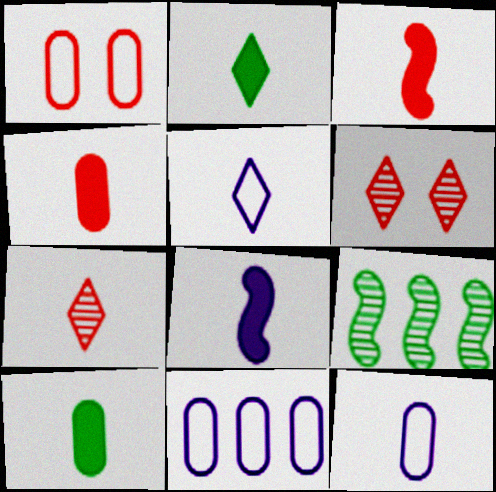[[2, 4, 8], 
[2, 5, 7]]